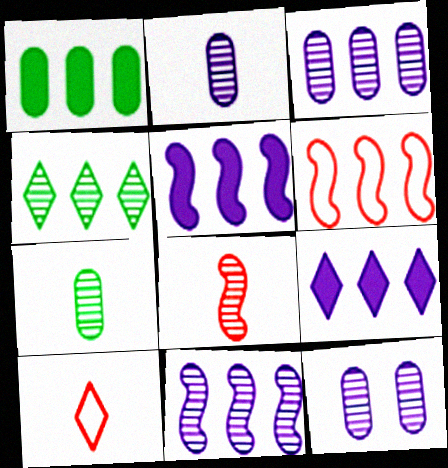[[2, 3, 12], 
[4, 8, 12]]